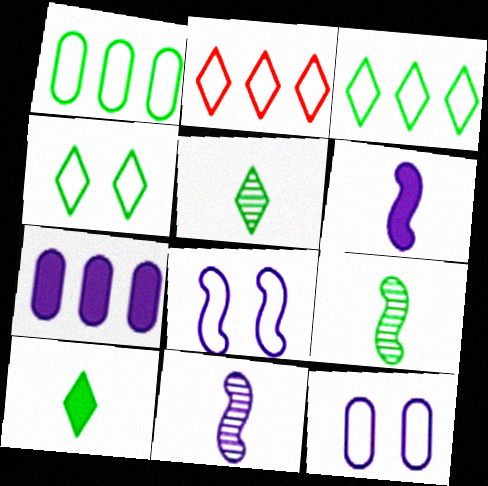[]